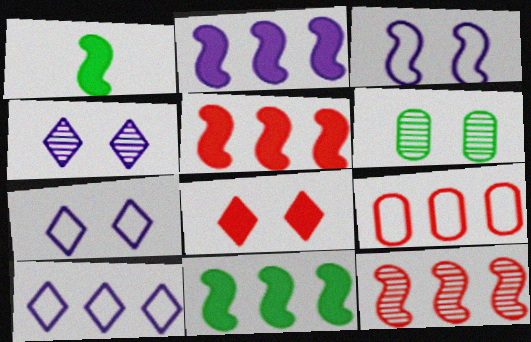[[1, 3, 12], 
[1, 4, 9], 
[2, 5, 11], 
[3, 6, 8]]